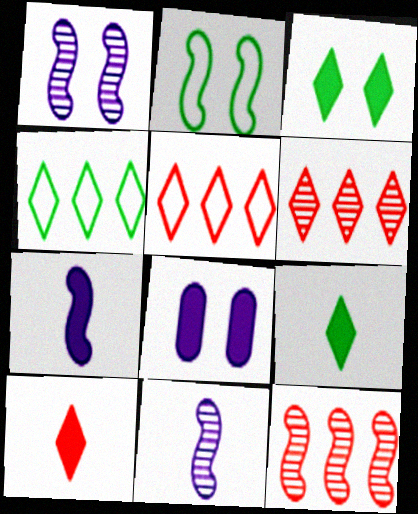[[2, 7, 12]]